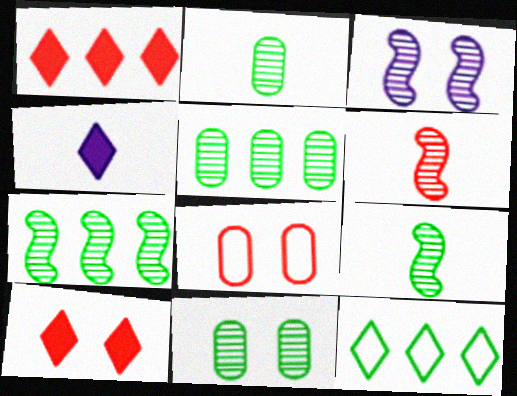[[1, 6, 8], 
[2, 5, 11], 
[3, 6, 7], 
[4, 7, 8]]